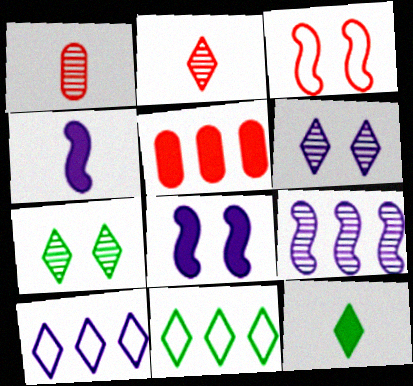[[1, 7, 9], 
[1, 8, 11], 
[2, 3, 5], 
[5, 8, 12], 
[5, 9, 11], 
[7, 11, 12]]